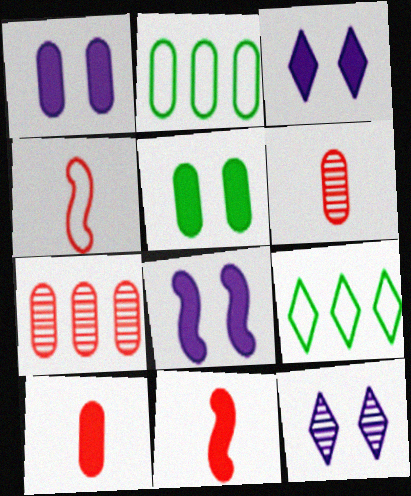[[1, 2, 6], 
[1, 3, 8], 
[2, 11, 12], 
[6, 8, 9]]